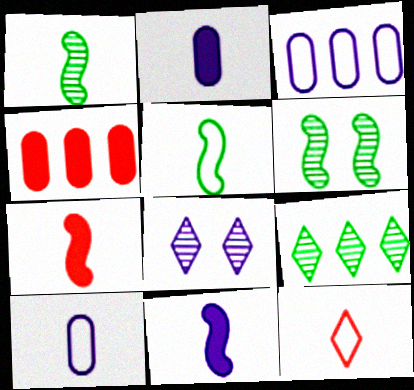[[1, 2, 12], 
[3, 8, 11], 
[4, 5, 8], 
[5, 10, 12]]